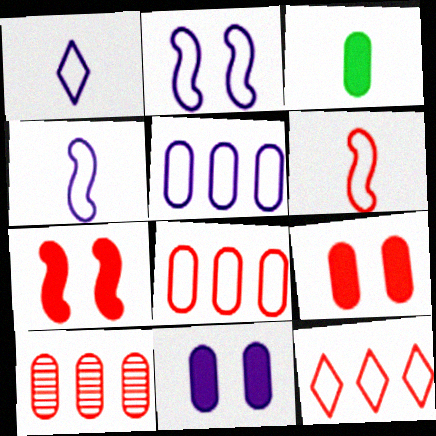[[1, 2, 5]]